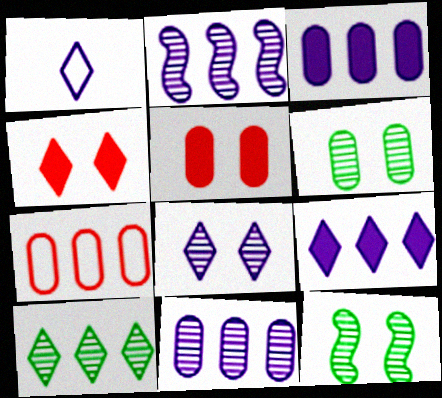[[1, 4, 10], 
[1, 8, 9]]